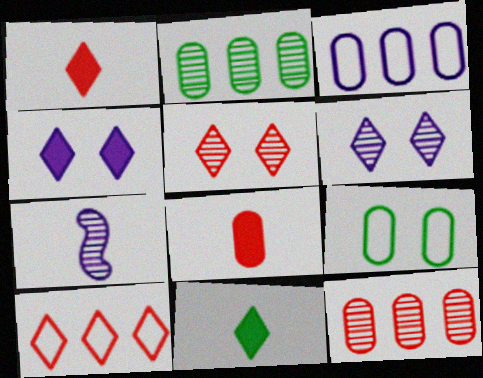[[1, 5, 10], 
[2, 5, 7], 
[3, 4, 7], 
[6, 10, 11]]